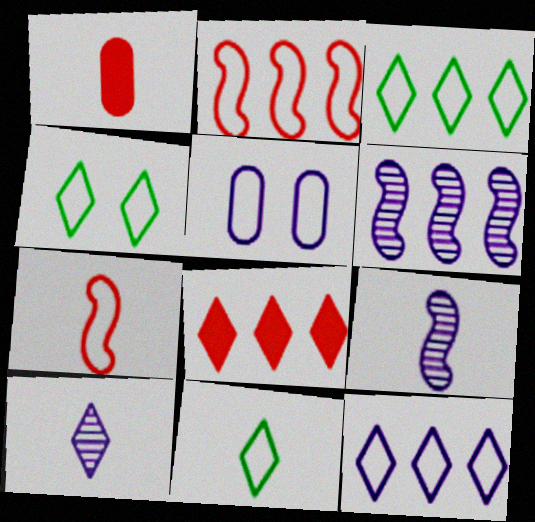[[1, 4, 6], 
[1, 9, 11], 
[2, 5, 11], 
[3, 4, 11], 
[3, 5, 7], 
[4, 8, 10]]